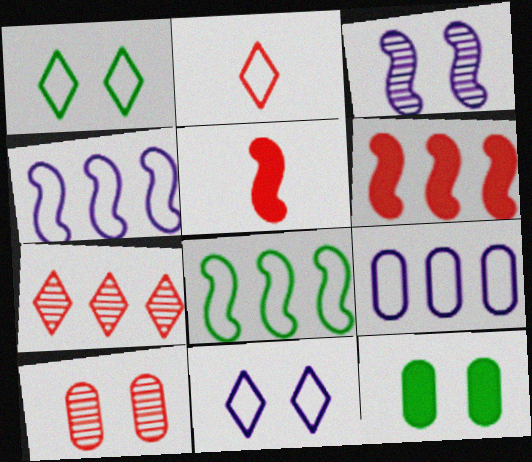[[2, 6, 10], 
[3, 5, 8]]